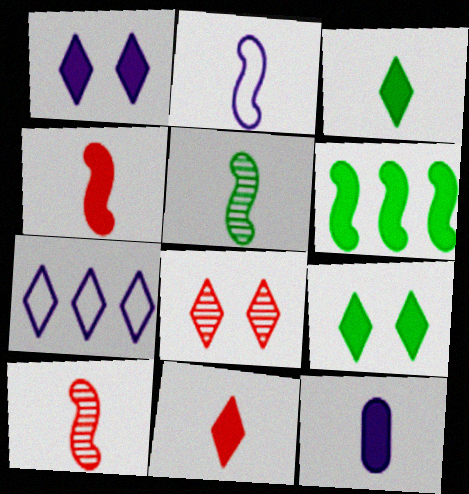[[2, 4, 5], 
[3, 4, 12], 
[3, 7, 8]]